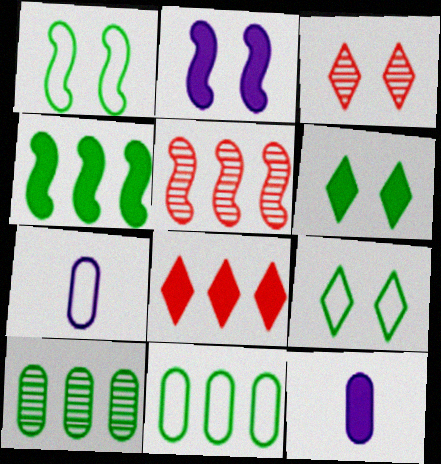[[3, 4, 7], 
[5, 6, 7], 
[5, 9, 12]]